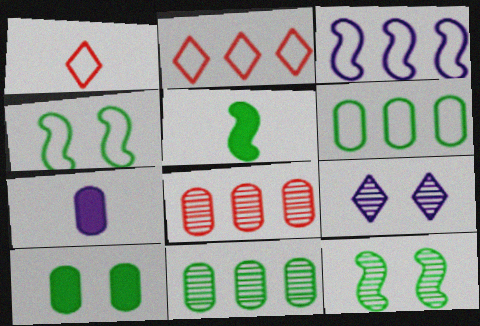[[2, 3, 6], 
[2, 7, 12], 
[3, 7, 9]]